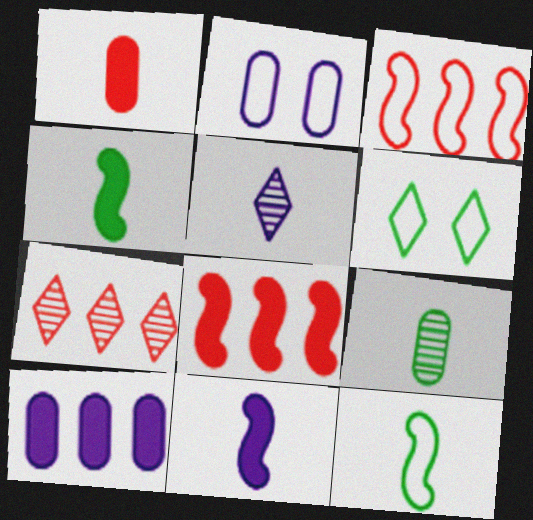[[1, 5, 12], 
[2, 4, 7]]